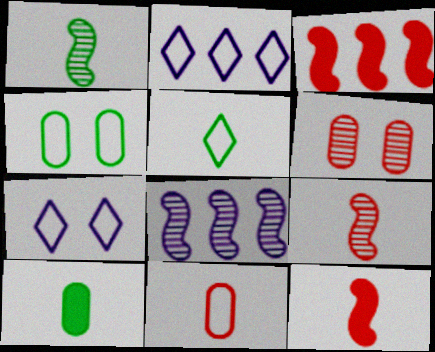[[1, 5, 10]]